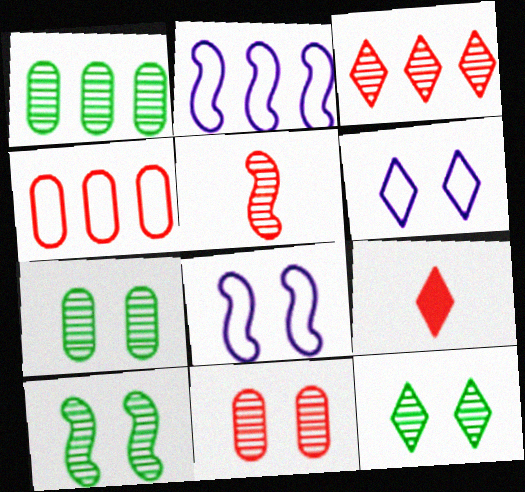[[1, 8, 9], 
[2, 7, 9], 
[3, 5, 11], 
[7, 10, 12]]